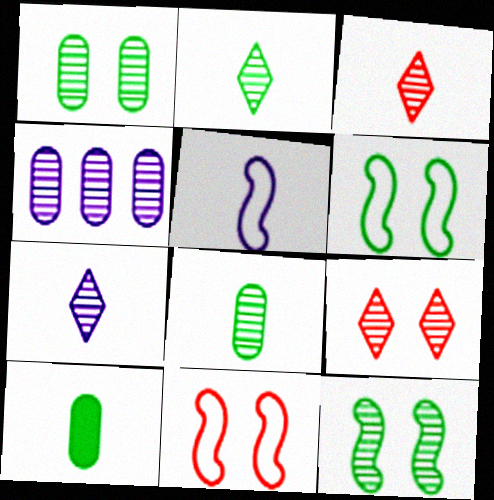[[2, 3, 7], 
[3, 4, 12], 
[3, 5, 10]]